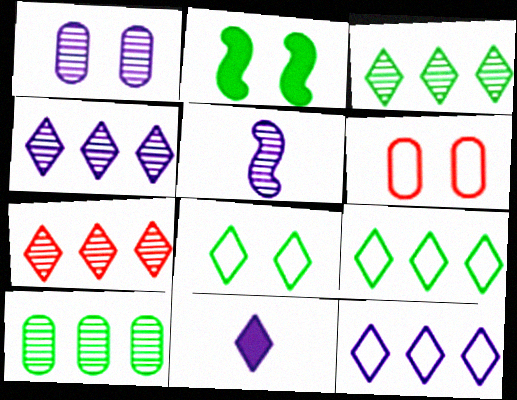[[1, 4, 5], 
[3, 4, 7], 
[7, 8, 11]]